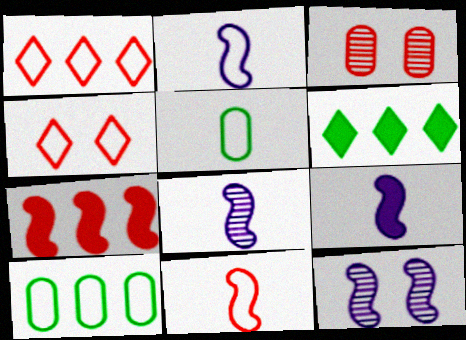[[2, 3, 6], 
[2, 4, 10], 
[2, 8, 9]]